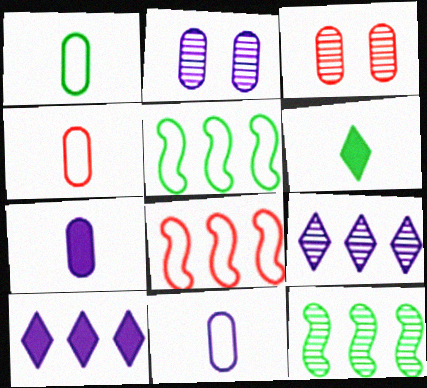[[1, 4, 11], 
[2, 6, 8]]